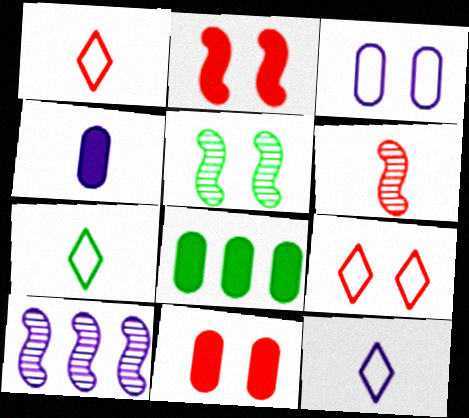[[1, 7, 12], 
[4, 6, 7], 
[4, 8, 11], 
[5, 6, 10], 
[5, 7, 8], 
[7, 10, 11]]